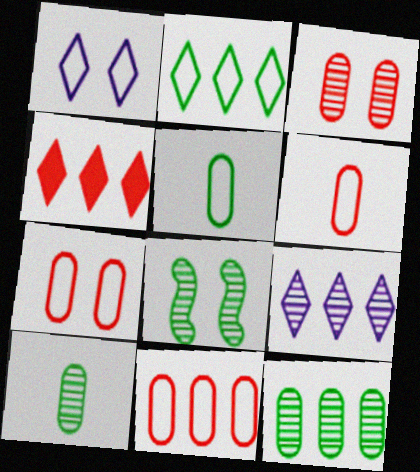[[2, 4, 9], 
[6, 7, 11]]